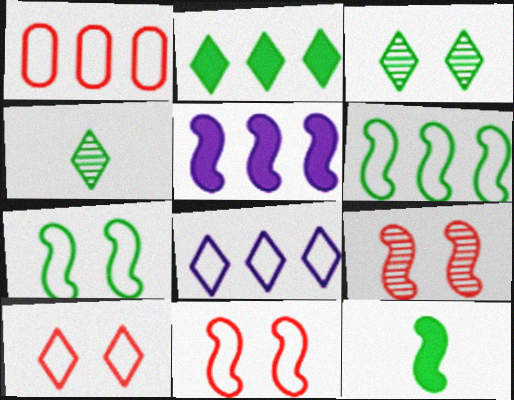[[1, 6, 8]]